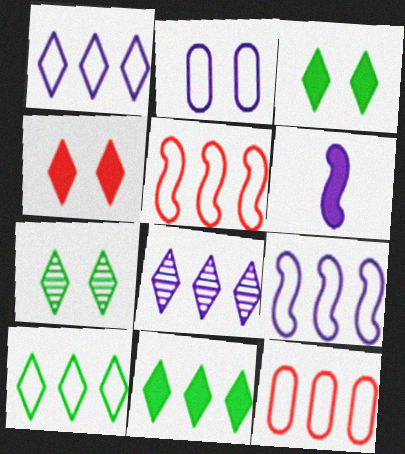[[2, 6, 8], 
[6, 7, 12], 
[9, 10, 12]]